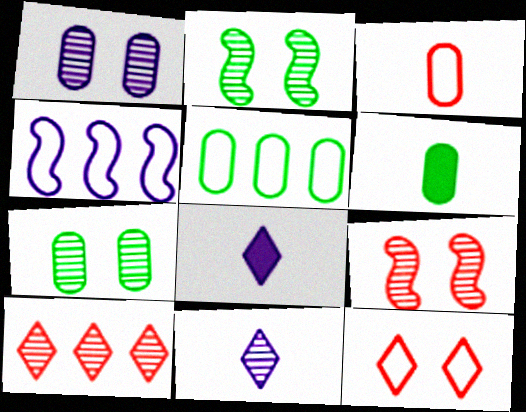[[1, 4, 8], 
[5, 6, 7], 
[5, 8, 9]]